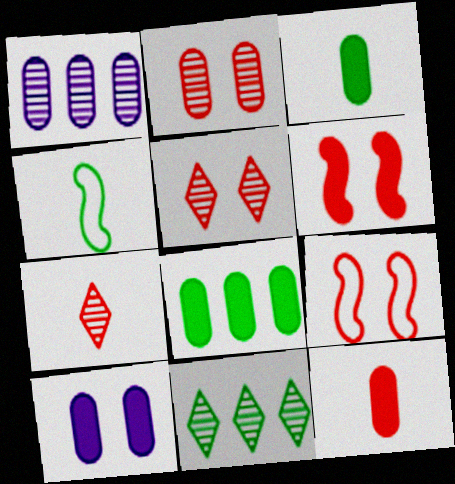[[8, 10, 12]]